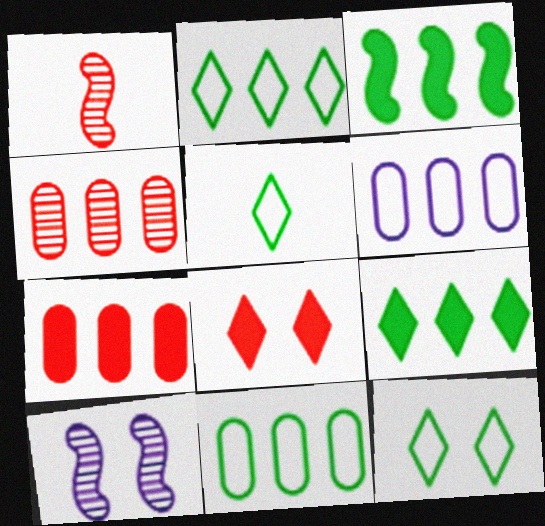[[2, 5, 12], 
[5, 7, 10]]